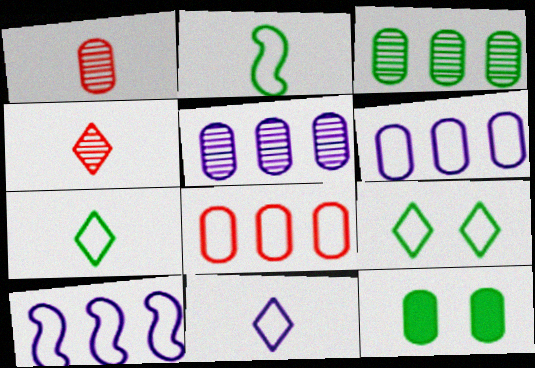[[1, 6, 12], 
[4, 10, 12]]